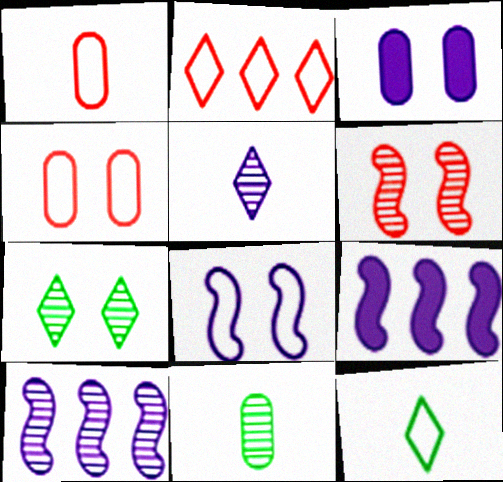[[1, 7, 9]]